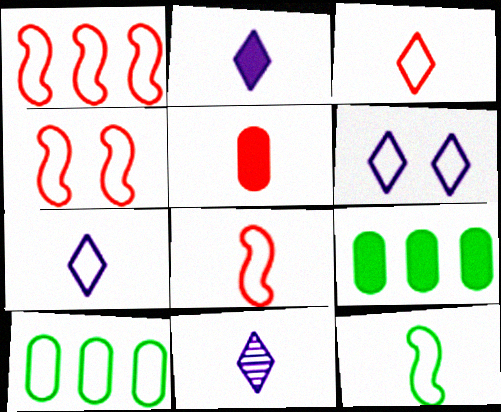[[1, 4, 8], 
[2, 7, 11], 
[4, 7, 10], 
[4, 9, 11], 
[5, 11, 12], 
[6, 8, 10]]